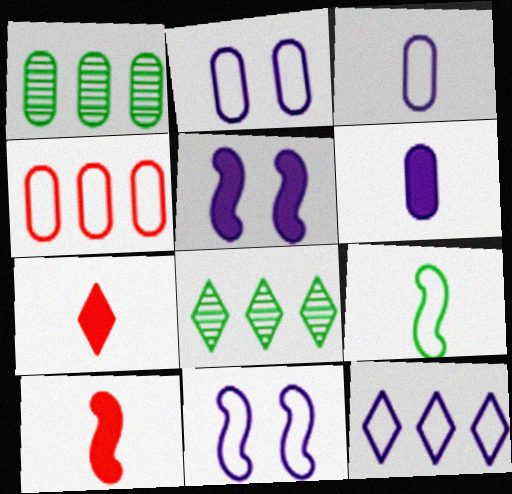[[1, 7, 11], 
[2, 8, 10], 
[3, 11, 12]]